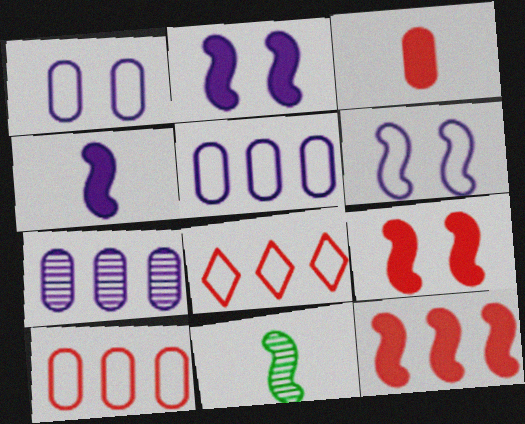[[6, 11, 12]]